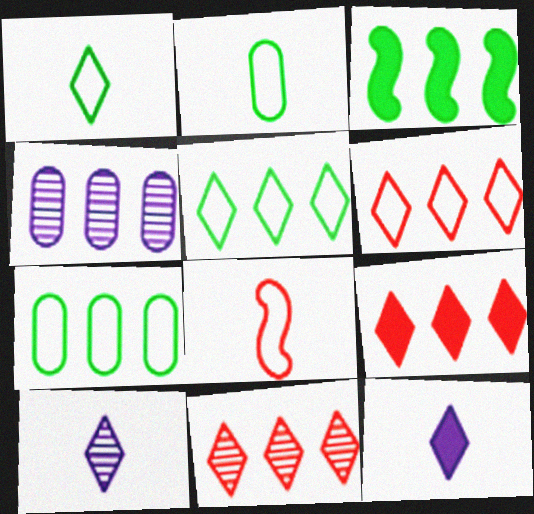[[3, 4, 6], 
[6, 9, 11]]